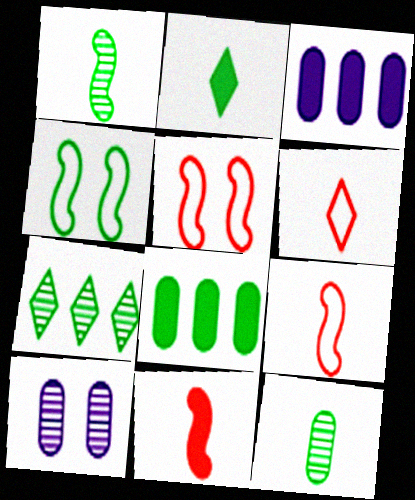[]